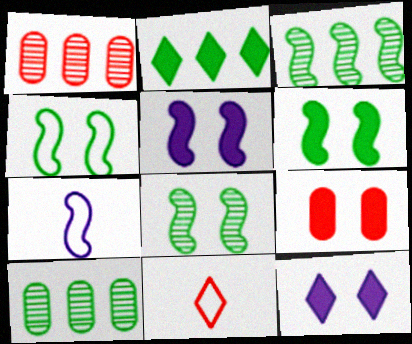[[4, 6, 8], 
[5, 10, 11], 
[6, 9, 12]]